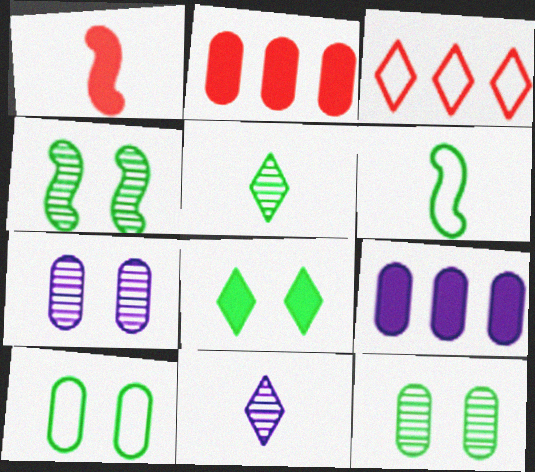[[1, 8, 9], 
[3, 8, 11], 
[4, 8, 10]]